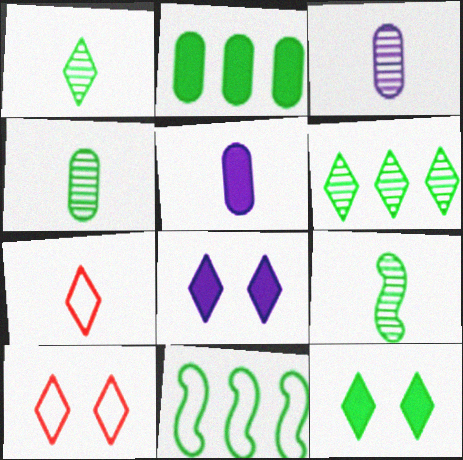[[1, 4, 9], 
[2, 6, 11], 
[4, 11, 12], 
[5, 7, 9], 
[6, 7, 8]]